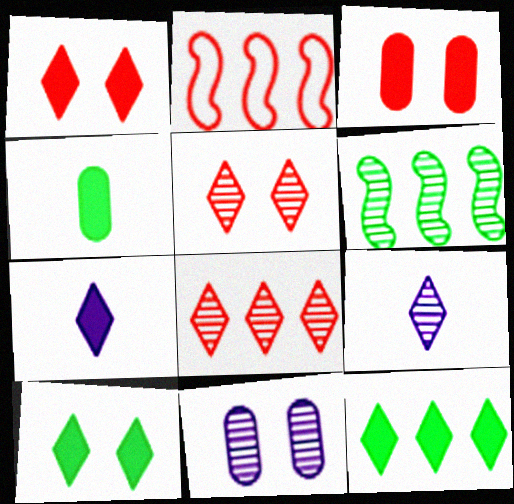[[1, 7, 12]]